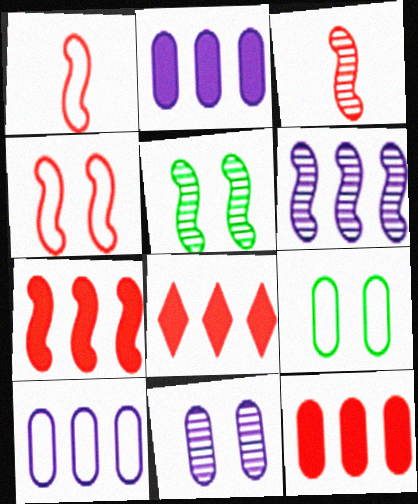[[3, 4, 7], 
[3, 5, 6], 
[7, 8, 12]]